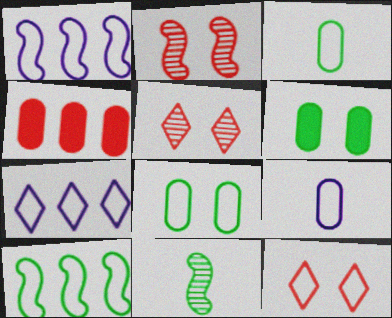[[1, 3, 12], 
[9, 10, 12]]